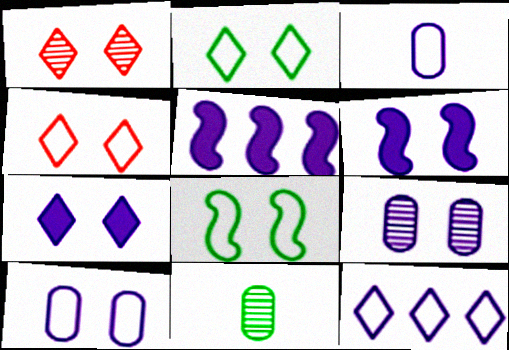[[1, 2, 7], 
[4, 5, 11], 
[4, 8, 10]]